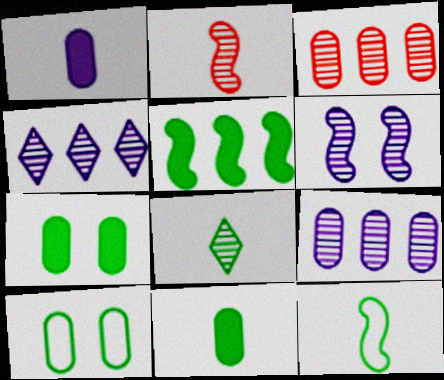[[1, 3, 10], 
[3, 6, 8], 
[5, 8, 10], 
[8, 11, 12]]